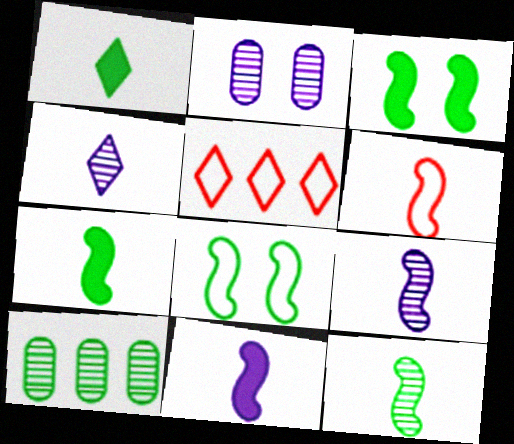[[1, 8, 10], 
[2, 5, 7], 
[6, 7, 9], 
[6, 11, 12]]